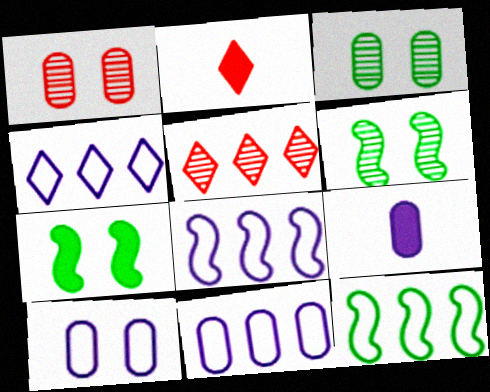[[2, 3, 8], 
[2, 6, 11], 
[4, 8, 11]]